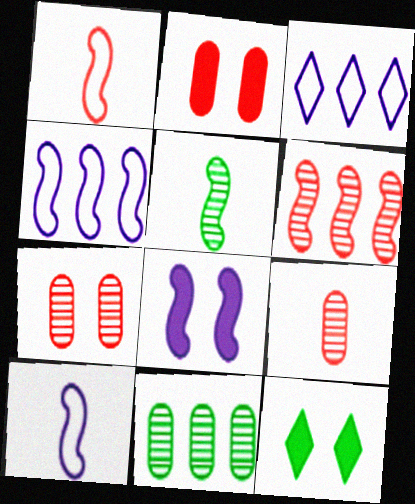[[2, 3, 5], 
[2, 8, 12], 
[4, 9, 12]]